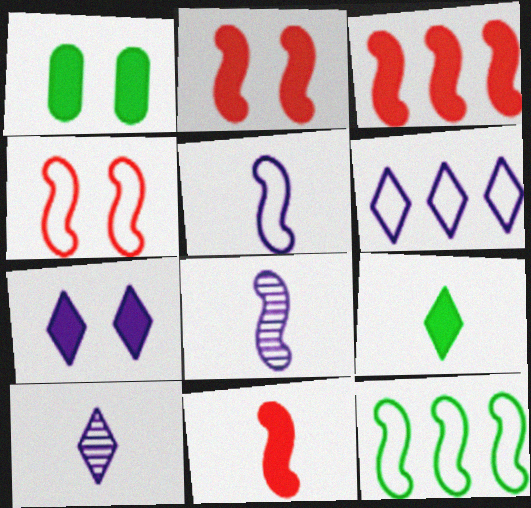[[1, 2, 7], 
[2, 3, 11], 
[2, 8, 12], 
[4, 5, 12], 
[6, 7, 10]]